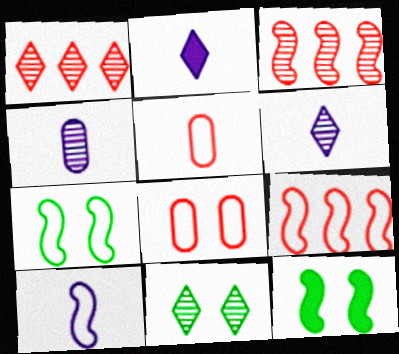[[1, 6, 11], 
[2, 4, 10], 
[3, 4, 11], 
[3, 10, 12], 
[7, 9, 10]]